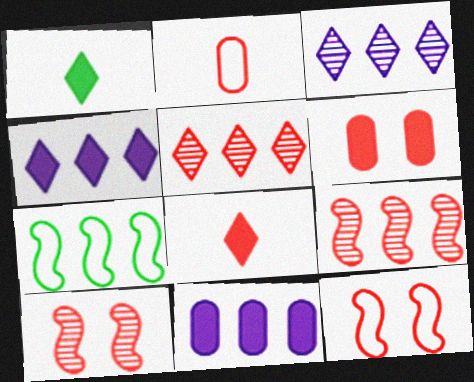[[5, 7, 11]]